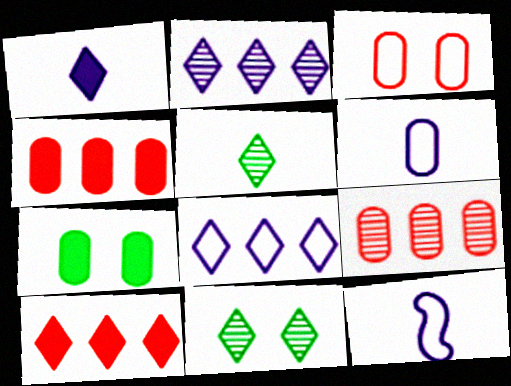[[4, 11, 12], 
[6, 7, 9]]